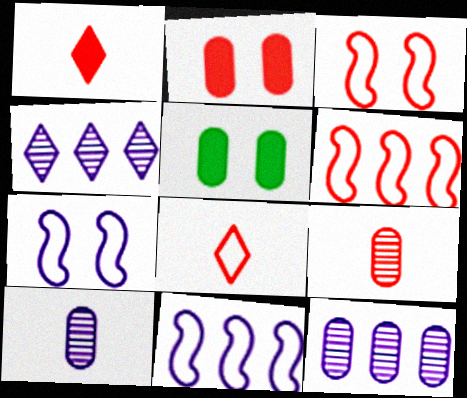[]